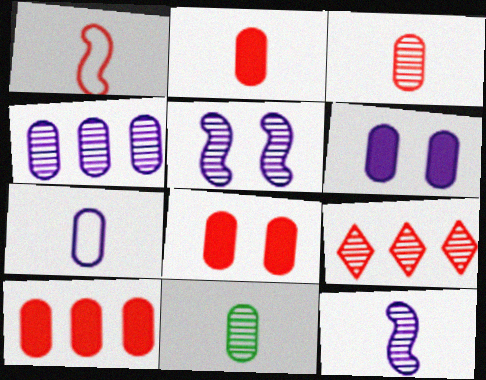[[1, 8, 9], 
[2, 7, 11], 
[2, 8, 10], 
[4, 6, 7], 
[5, 9, 11]]